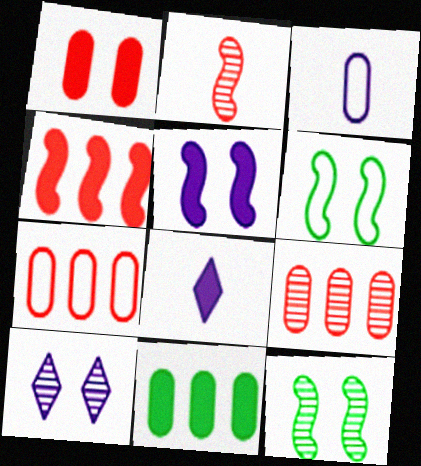[[1, 6, 10], 
[6, 8, 9], 
[7, 8, 12]]